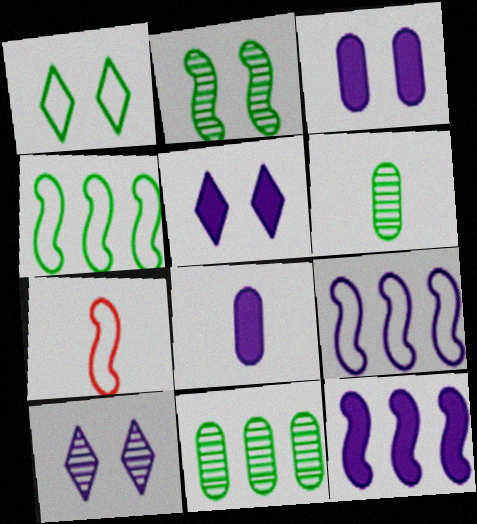[[2, 7, 12], 
[5, 7, 11], 
[5, 8, 12], 
[8, 9, 10]]